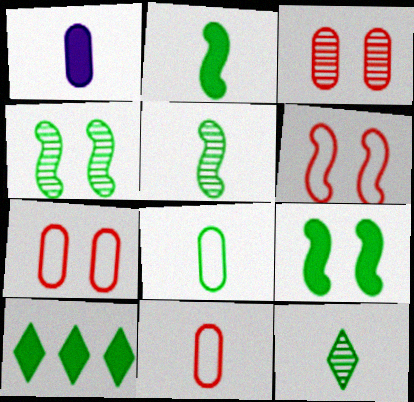[[2, 8, 12], 
[4, 8, 10]]